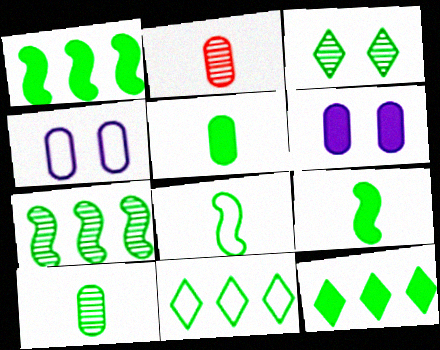[[3, 7, 10]]